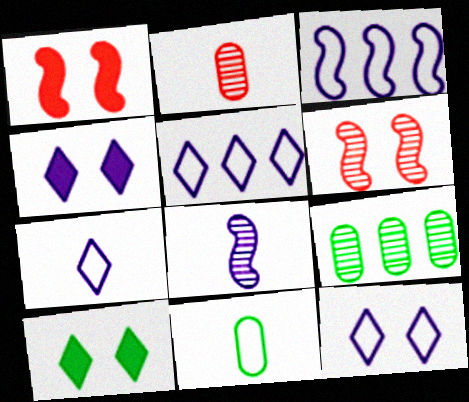[[1, 7, 9], 
[2, 3, 10], 
[5, 7, 12]]